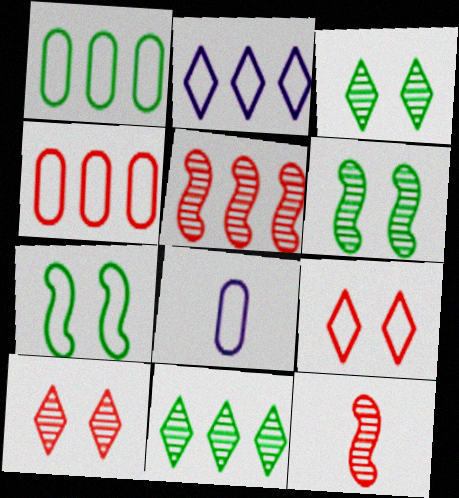[]